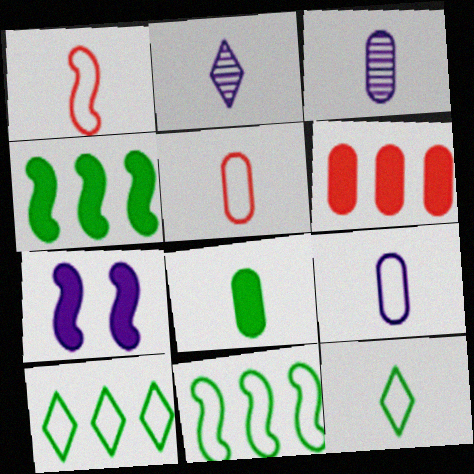[[1, 2, 8], 
[1, 9, 12], 
[3, 5, 8]]